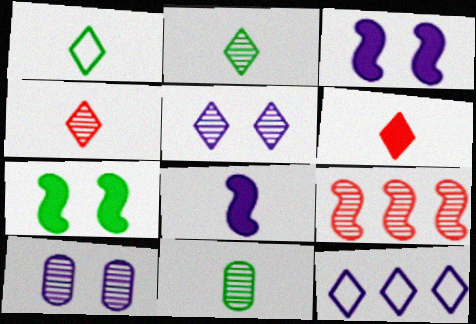[[2, 9, 10], 
[5, 9, 11], 
[8, 10, 12]]